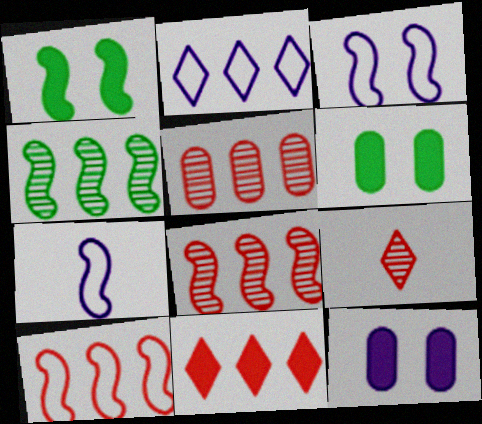[[1, 7, 8], 
[5, 10, 11]]